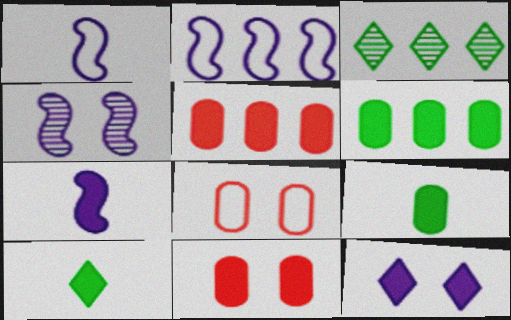[[1, 3, 11], 
[2, 3, 5], 
[2, 4, 7], 
[3, 7, 8]]